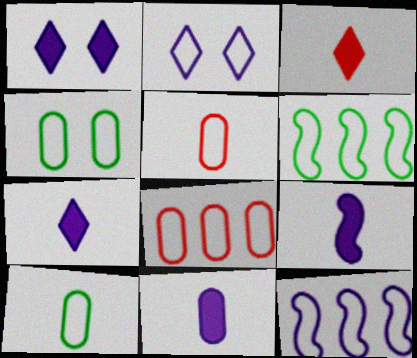[[2, 5, 6], 
[7, 9, 11]]